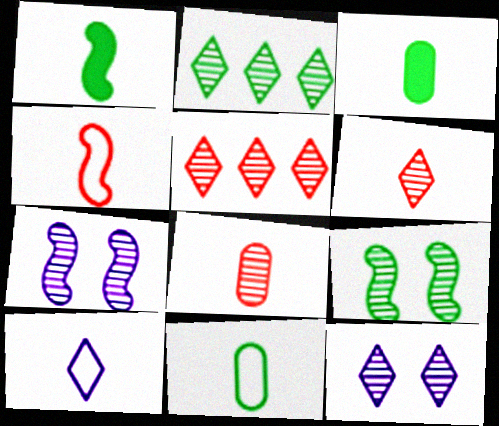[[1, 8, 10], 
[2, 6, 12], 
[2, 7, 8], 
[4, 10, 11]]